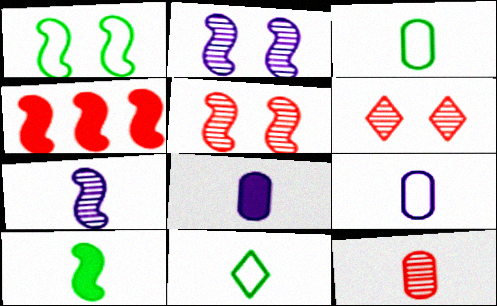[[1, 4, 7], 
[3, 8, 12]]